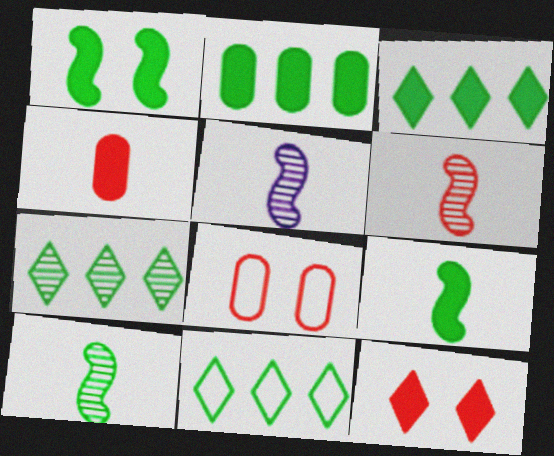[[3, 5, 8], 
[3, 7, 11], 
[5, 6, 10]]